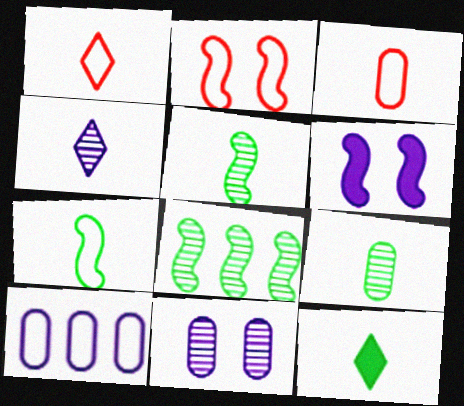[[1, 4, 12], 
[4, 6, 10], 
[7, 9, 12]]